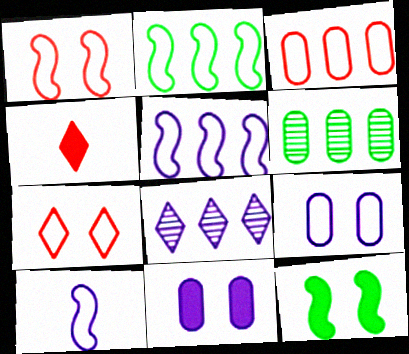[[1, 2, 10], 
[8, 10, 11]]